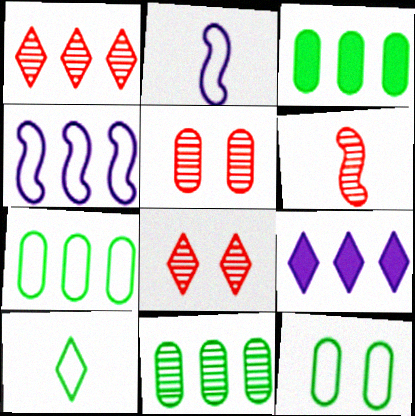[[1, 3, 4], 
[1, 5, 6], 
[2, 3, 8], 
[3, 7, 11], 
[6, 9, 12], 
[8, 9, 10]]